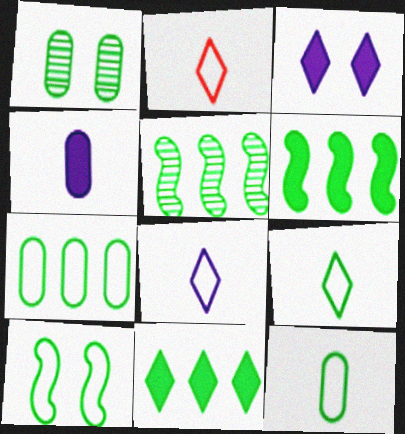[[1, 6, 9], 
[2, 8, 9], 
[5, 7, 11], 
[7, 9, 10]]